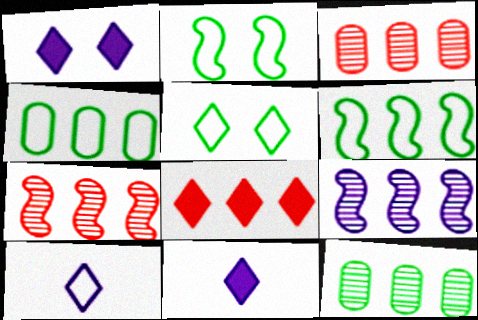[[2, 3, 11], 
[4, 8, 9]]